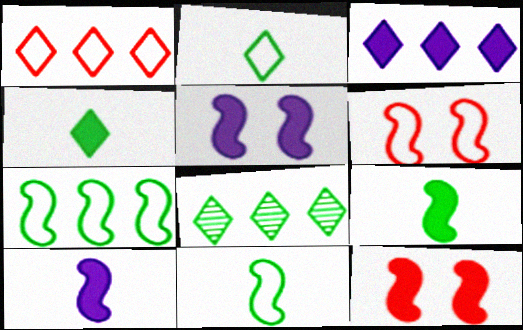[[1, 3, 8]]